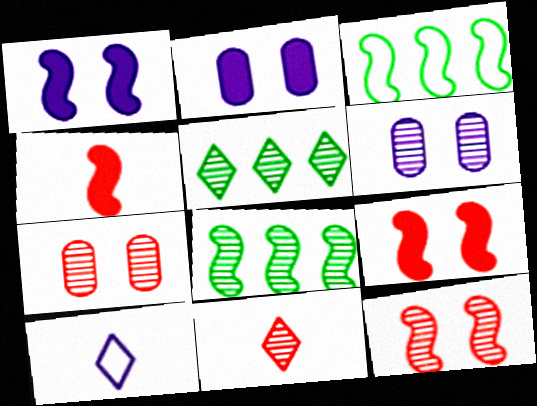[[2, 3, 11], 
[6, 8, 11]]